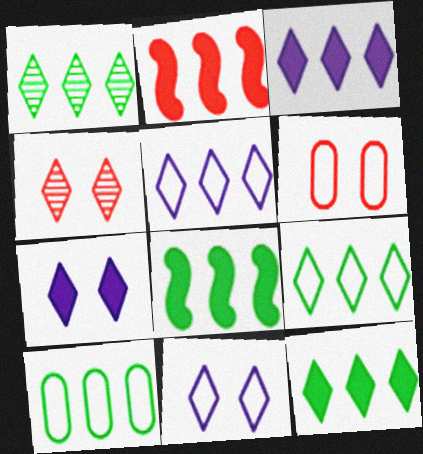[[1, 8, 10], 
[1, 9, 12]]